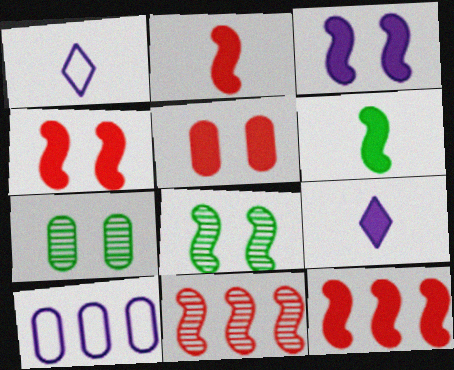[[1, 7, 12], 
[2, 4, 12], 
[3, 6, 12]]